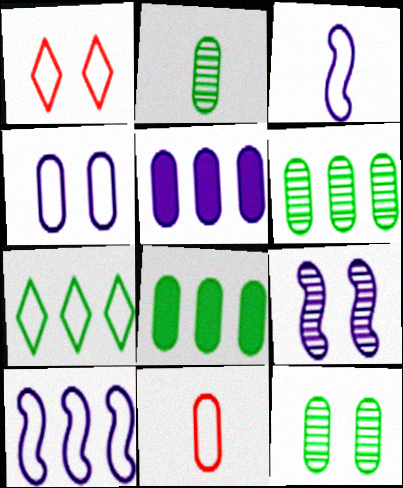[[2, 6, 12], 
[5, 11, 12]]